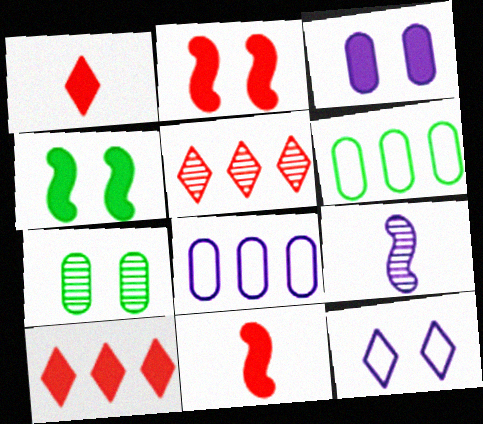[[2, 7, 12], 
[5, 7, 9]]